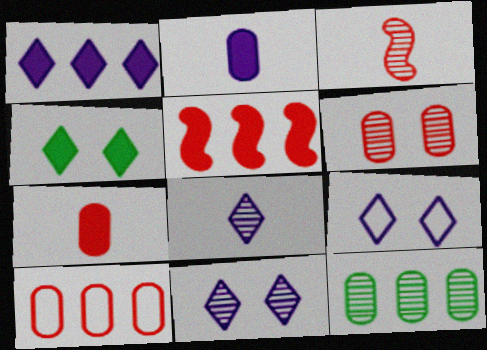[[1, 8, 9], 
[2, 4, 5], 
[3, 11, 12], 
[6, 7, 10]]